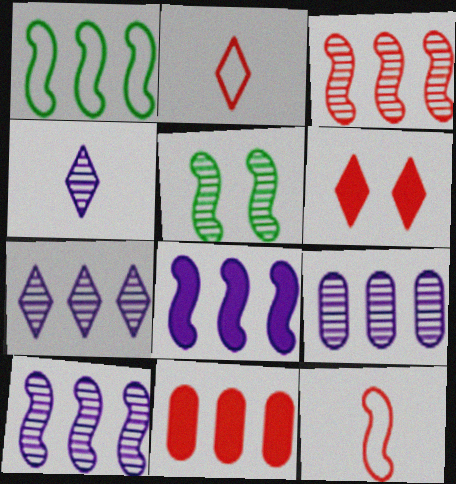[[1, 3, 8], 
[1, 7, 11], 
[5, 8, 12], 
[7, 9, 10]]